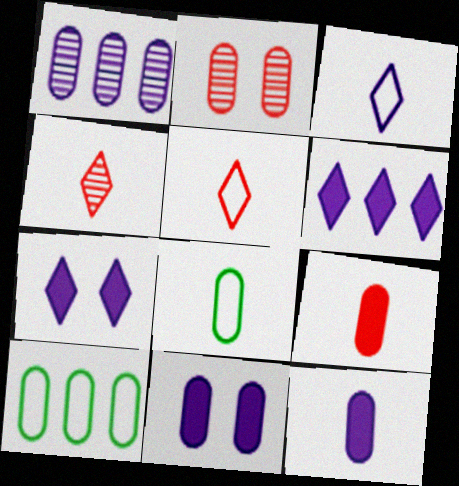[[2, 10, 12]]